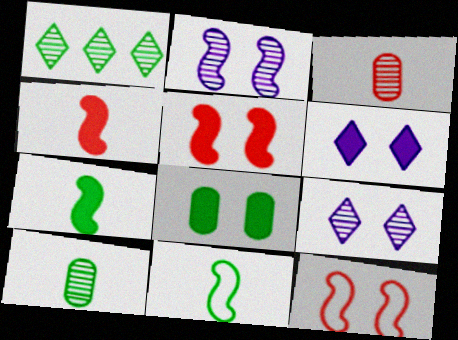[[1, 2, 3], 
[1, 8, 11], 
[5, 6, 8], 
[8, 9, 12]]